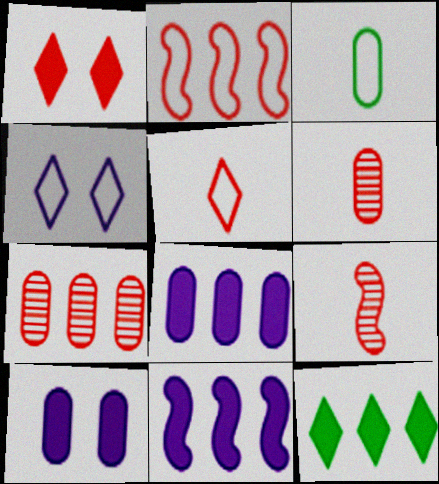[[1, 2, 6], 
[2, 3, 4], 
[3, 7, 10]]